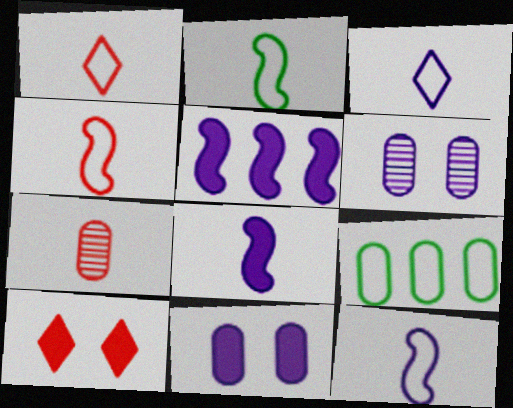[[2, 4, 12], 
[3, 5, 6], 
[7, 9, 11]]